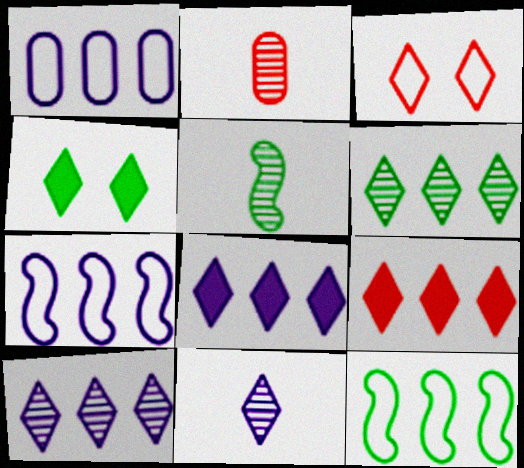[[2, 4, 7], 
[2, 5, 11]]